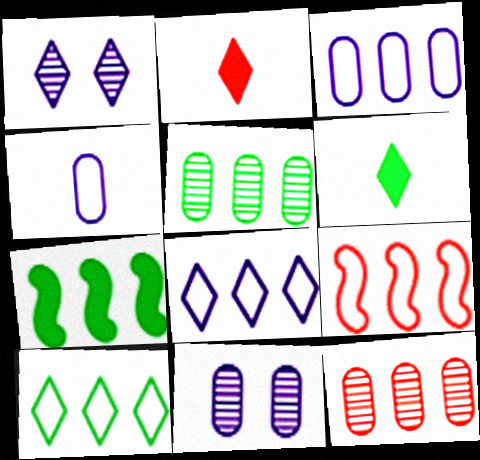[[1, 2, 10], 
[3, 9, 10], 
[5, 7, 10], 
[6, 9, 11], 
[7, 8, 12]]